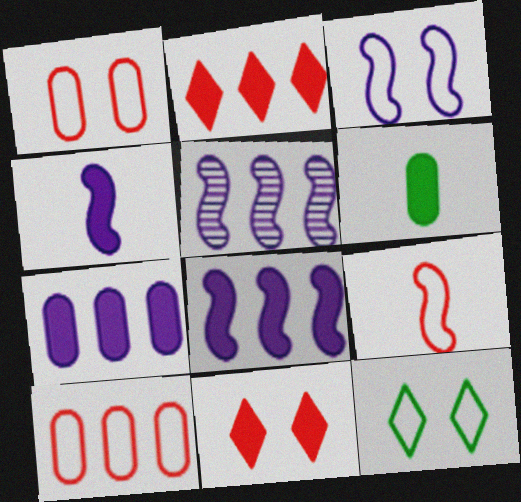[[1, 3, 12], 
[3, 4, 5], 
[6, 8, 11]]